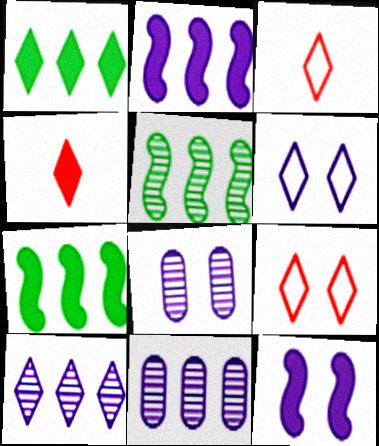[[3, 7, 8], 
[6, 8, 12]]